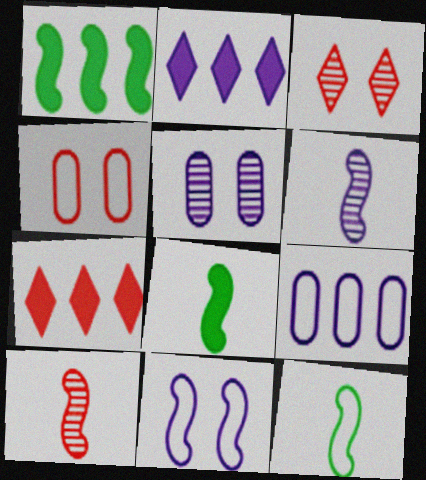[[1, 10, 11], 
[3, 8, 9], 
[4, 7, 10], 
[5, 7, 12]]